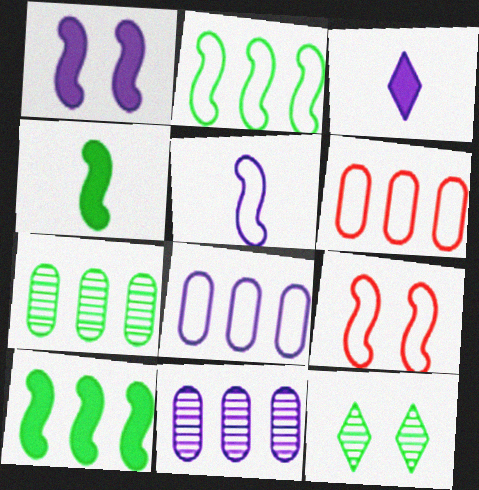[[2, 5, 9], 
[3, 7, 9]]